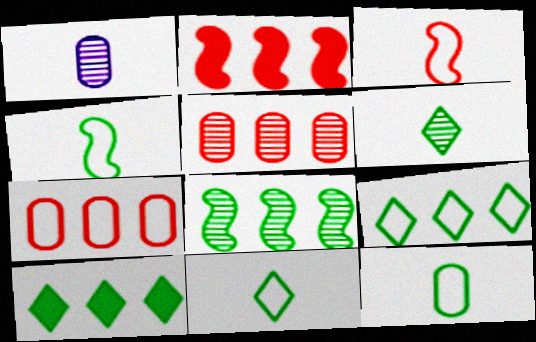[[4, 11, 12]]